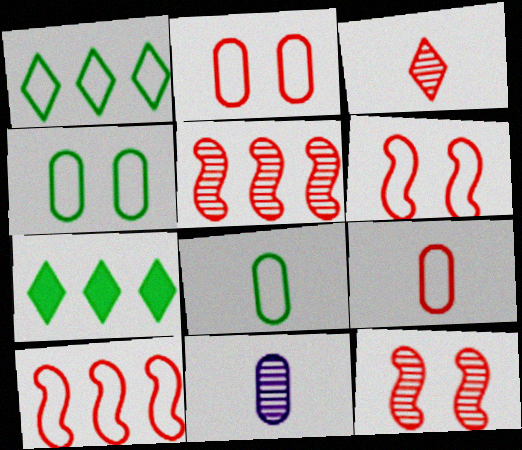[[6, 7, 11]]